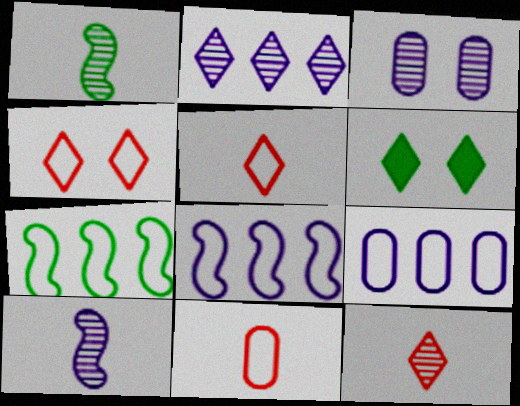[[2, 3, 10], 
[2, 5, 6]]